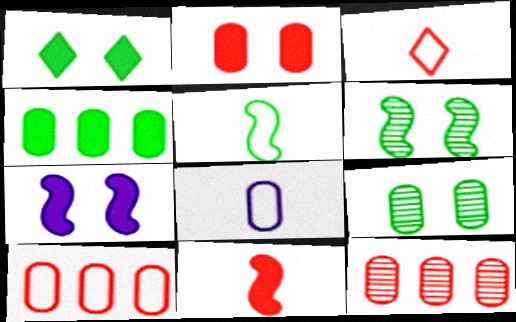[[1, 2, 7], 
[3, 5, 8]]